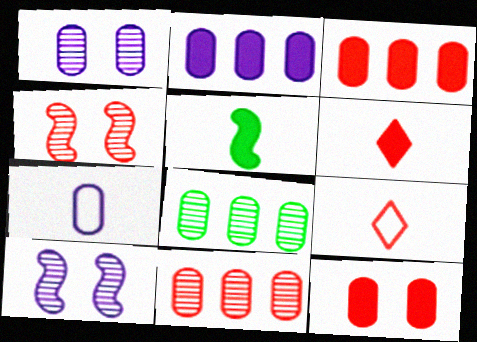[[1, 2, 7], 
[3, 4, 9], 
[7, 8, 12]]